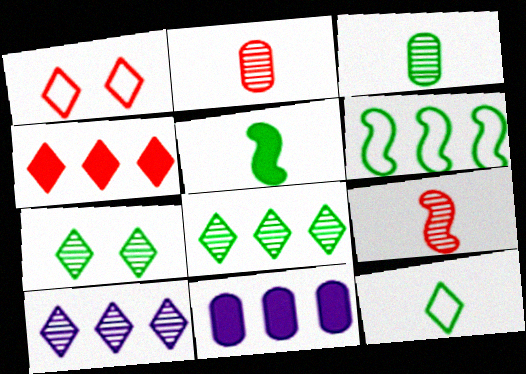[[3, 5, 12]]